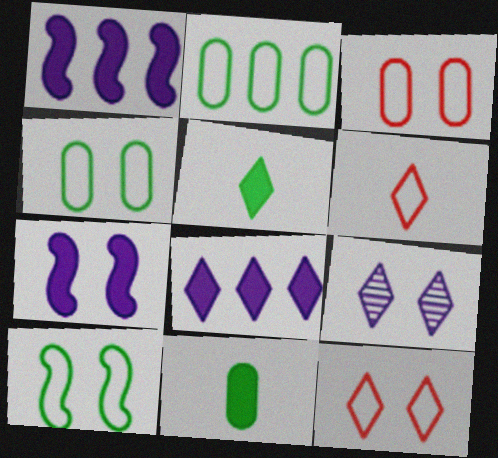[]